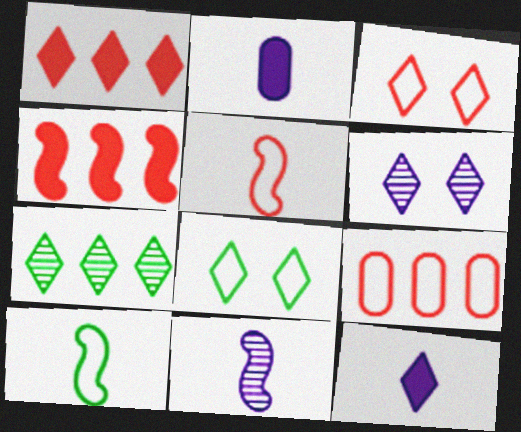[[3, 5, 9], 
[3, 7, 12]]